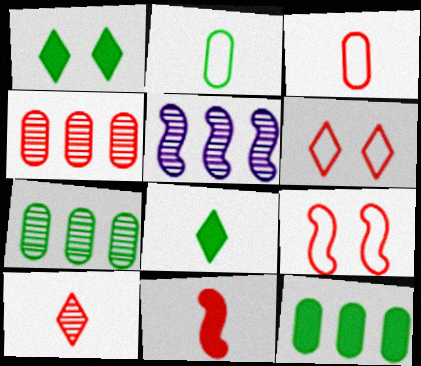[[1, 3, 5], 
[3, 10, 11], 
[4, 6, 11]]